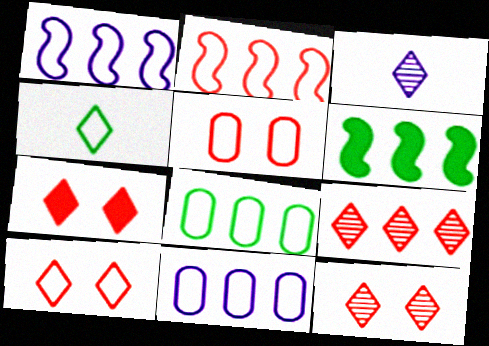[[1, 4, 5], 
[3, 5, 6], 
[6, 9, 11], 
[7, 10, 12]]